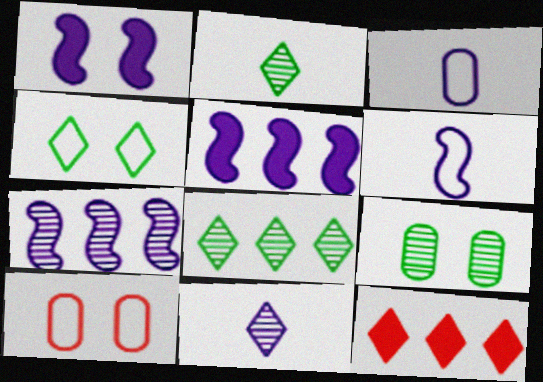[[1, 6, 7], 
[2, 5, 10], 
[4, 11, 12], 
[6, 9, 12]]